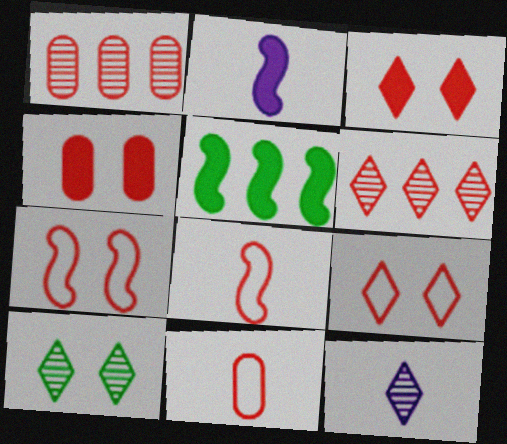[[1, 3, 8], 
[1, 4, 11], 
[4, 6, 8], 
[6, 10, 12]]